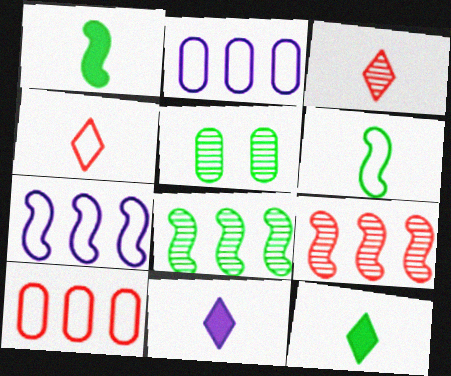[]